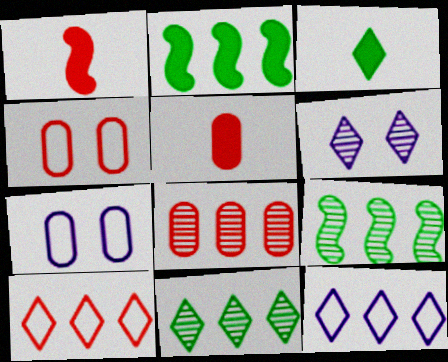[[1, 7, 11], 
[2, 8, 12], 
[3, 6, 10], 
[4, 5, 8]]